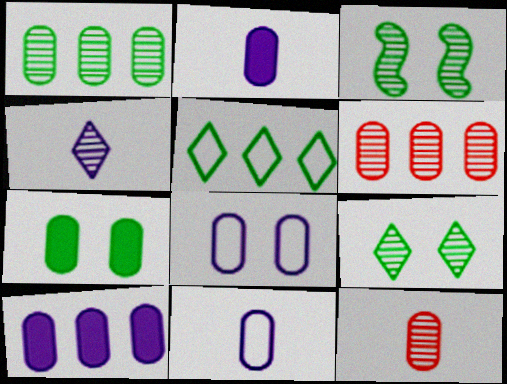[[3, 4, 6], 
[6, 7, 11]]